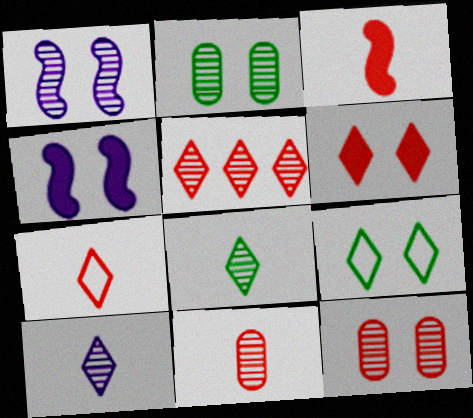[[3, 7, 11], 
[4, 9, 12], 
[5, 6, 7]]